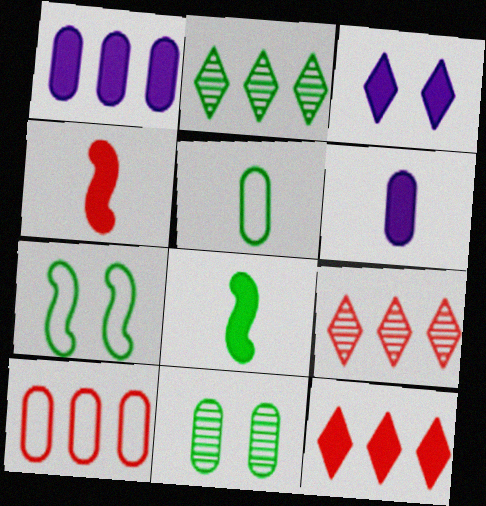[[6, 7, 9], 
[6, 10, 11]]